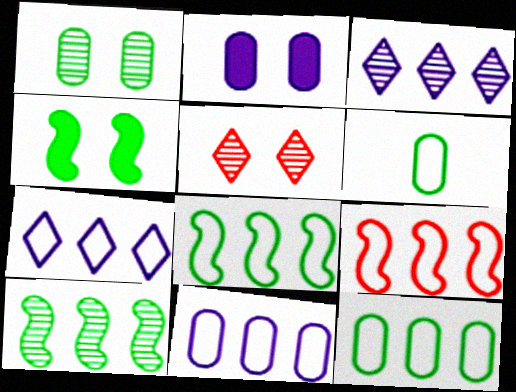[[7, 9, 12]]